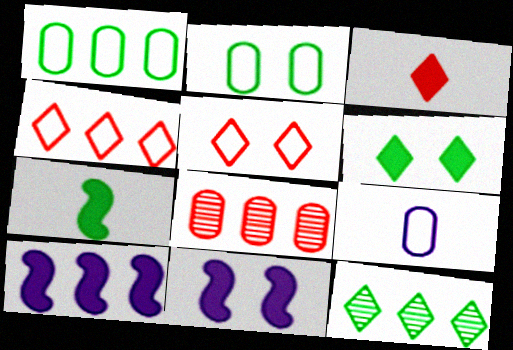[[2, 7, 12]]